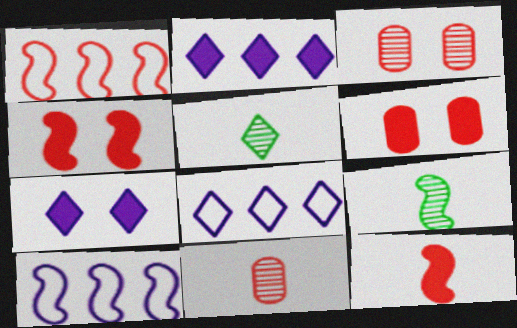[[4, 9, 10], 
[5, 6, 10], 
[6, 8, 9]]